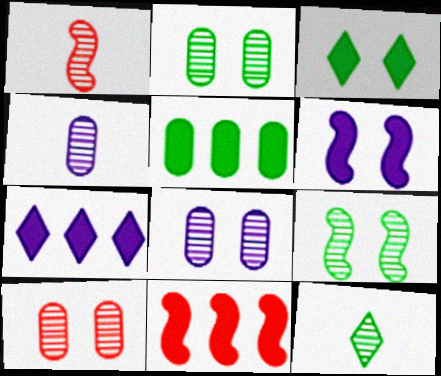[[1, 4, 12], 
[2, 8, 10], 
[5, 7, 11]]